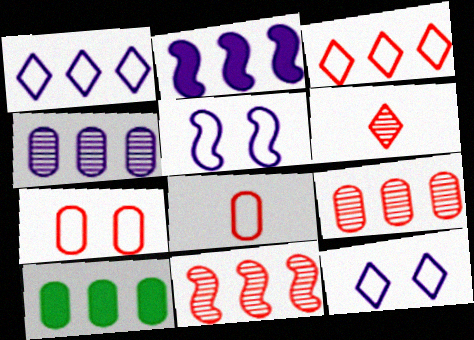[[1, 2, 4], 
[1, 10, 11], 
[5, 6, 10]]